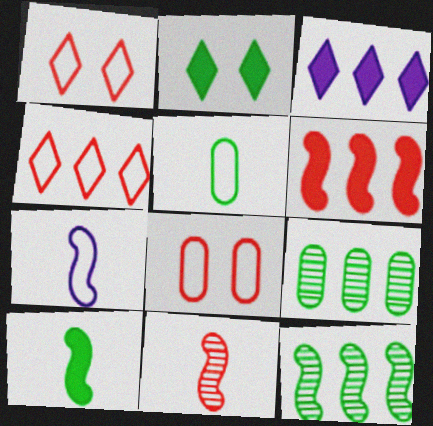[[2, 5, 12], 
[7, 10, 11]]